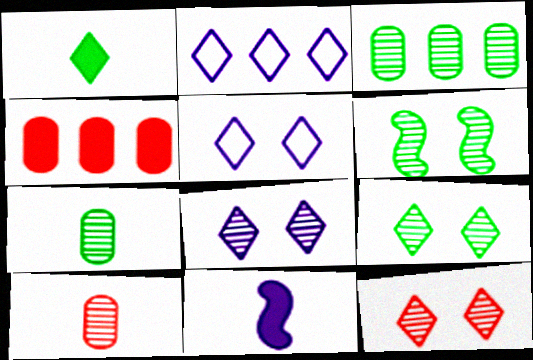[[1, 2, 12], 
[8, 9, 12]]